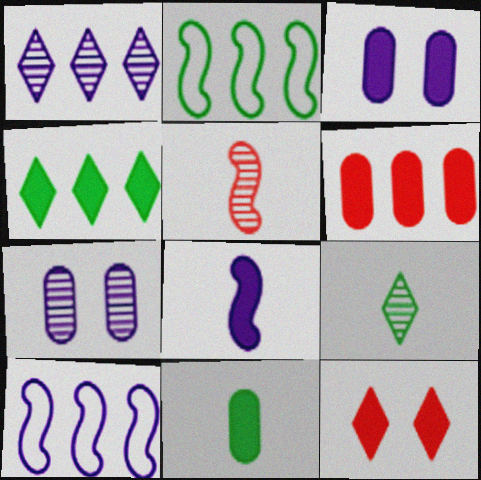[[1, 2, 6], 
[3, 6, 11]]